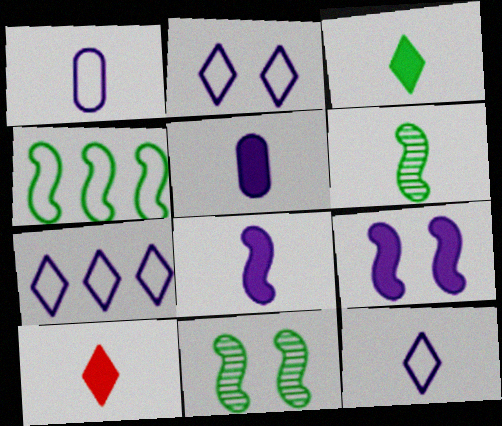[[1, 6, 10], 
[2, 7, 12]]